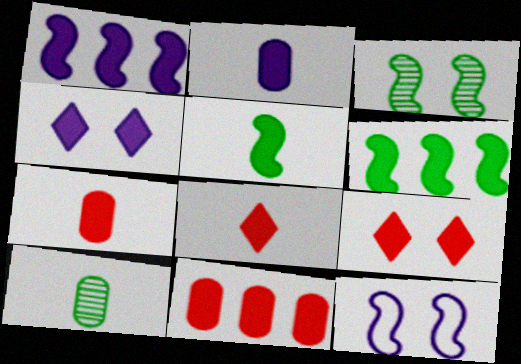[[1, 2, 4], 
[2, 5, 8], 
[2, 6, 9], 
[4, 5, 11], 
[4, 6, 7]]